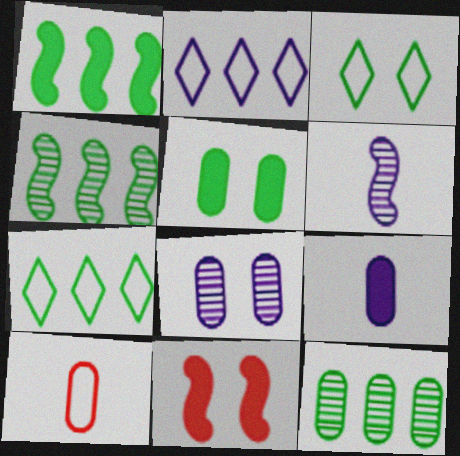[[1, 7, 12], 
[3, 8, 11]]